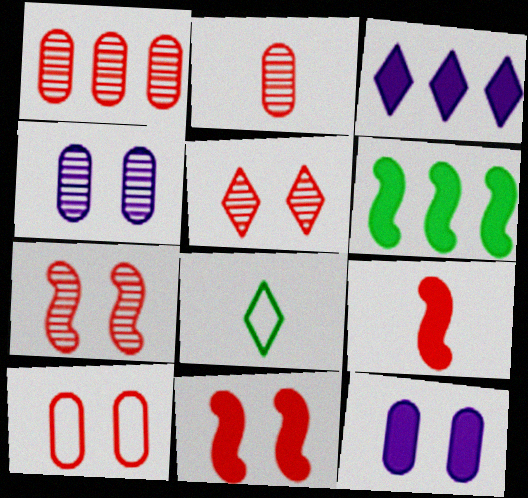[[3, 5, 8], 
[5, 10, 11]]